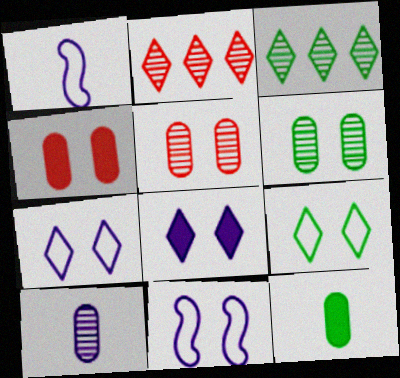[[1, 3, 4], 
[2, 11, 12]]